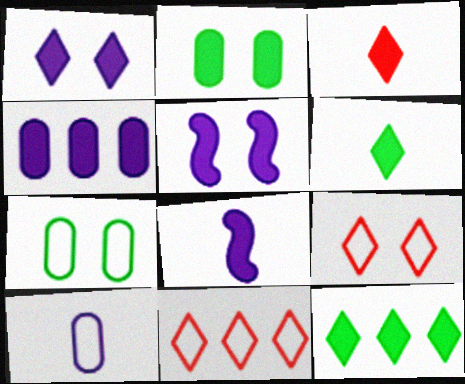[[1, 3, 12], 
[1, 4, 8]]